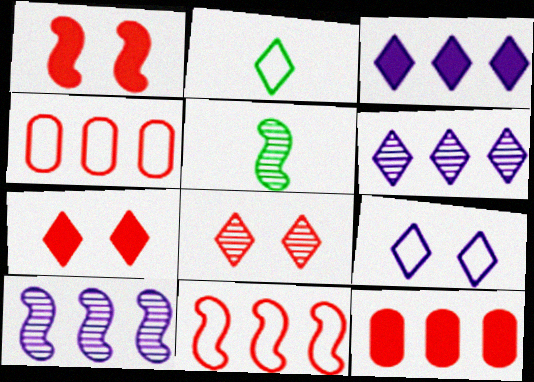[[2, 3, 8], 
[2, 6, 7], 
[5, 9, 12]]